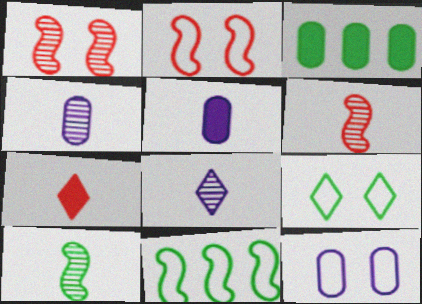[[2, 3, 8], 
[2, 9, 12], 
[3, 9, 10]]